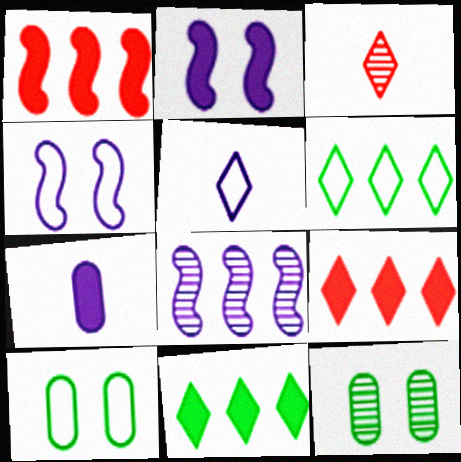[[1, 5, 12], 
[3, 8, 12]]